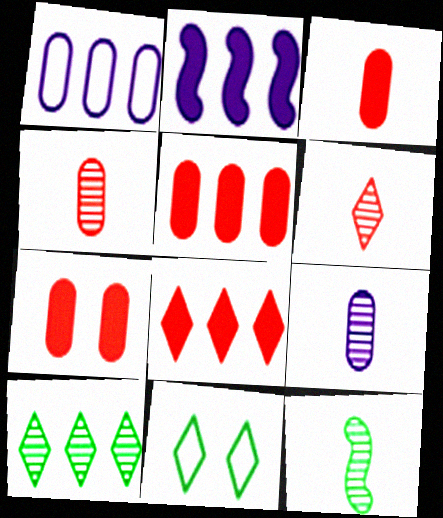[[2, 4, 11], 
[3, 5, 7], 
[6, 9, 12]]